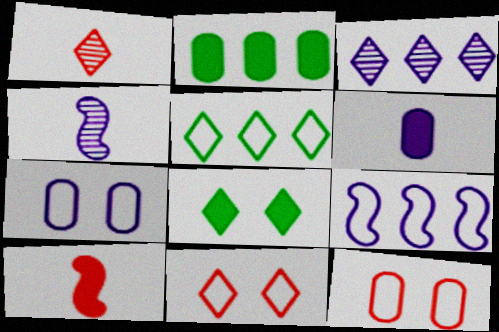[[2, 4, 11]]